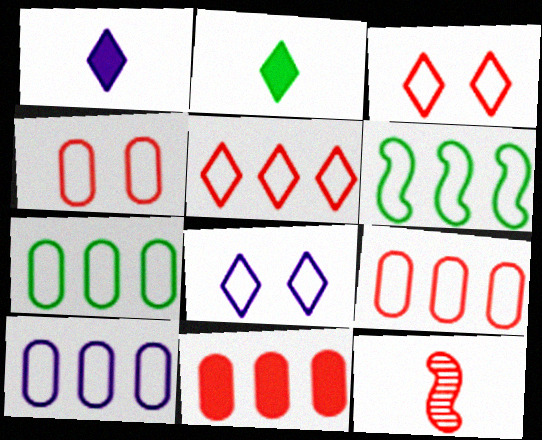[[3, 11, 12], 
[5, 6, 10], 
[7, 9, 10]]